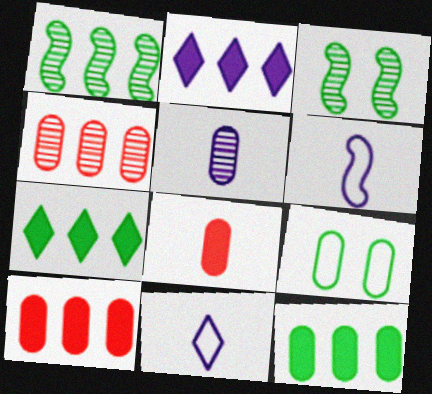[[3, 10, 11], 
[5, 9, 10]]